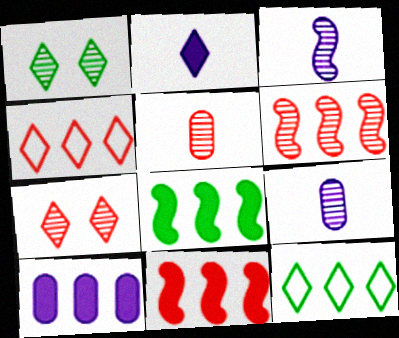[[1, 2, 4], 
[1, 6, 9], 
[2, 7, 12], 
[5, 6, 7], 
[6, 10, 12]]